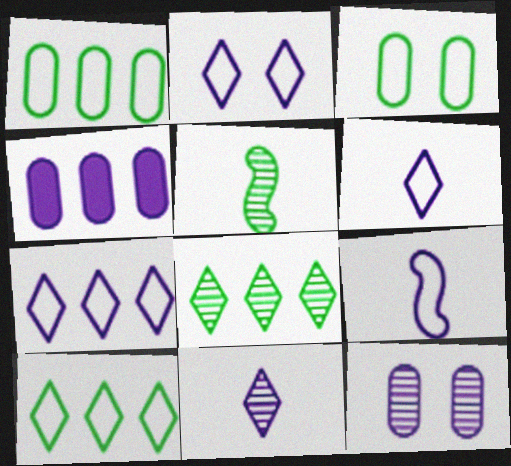[[2, 6, 7]]